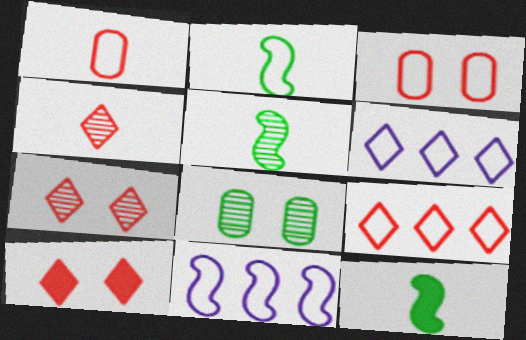[[2, 3, 6], 
[2, 5, 12], 
[4, 9, 10]]